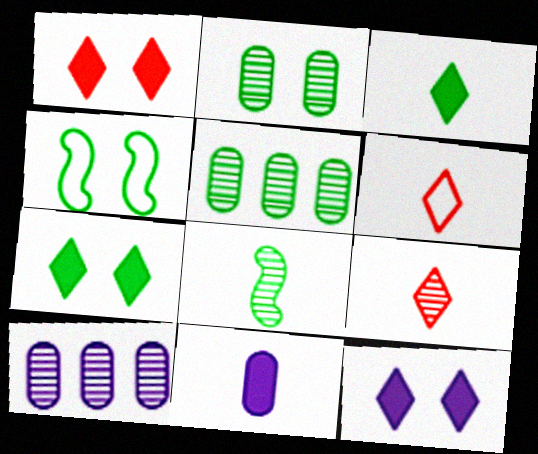[[1, 7, 12], 
[2, 4, 7], 
[3, 4, 5], 
[6, 8, 11]]